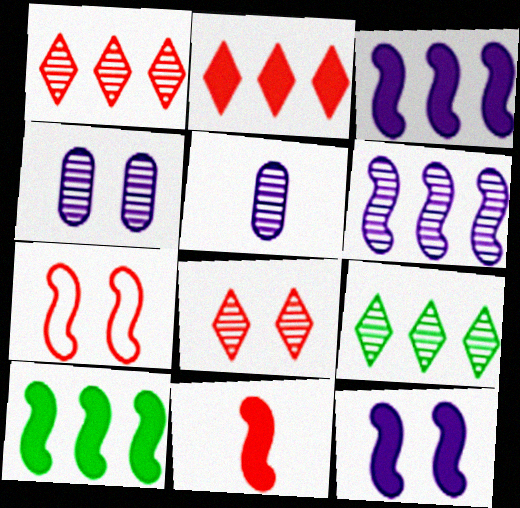[[10, 11, 12]]